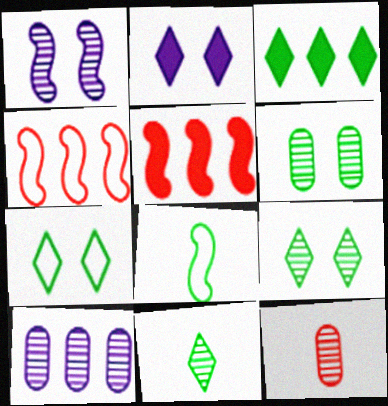[[1, 5, 8], 
[3, 4, 10], 
[3, 6, 8], 
[3, 7, 11], 
[6, 10, 12]]